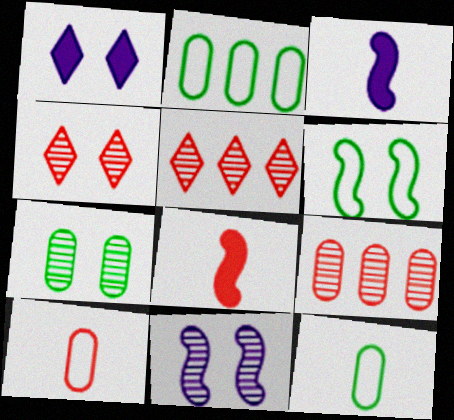[[2, 3, 4], 
[4, 7, 11]]